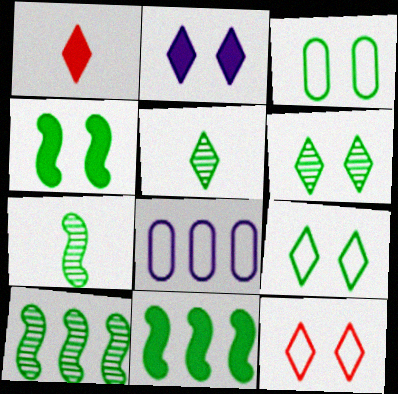[[2, 6, 12], 
[3, 4, 6], 
[3, 5, 11]]